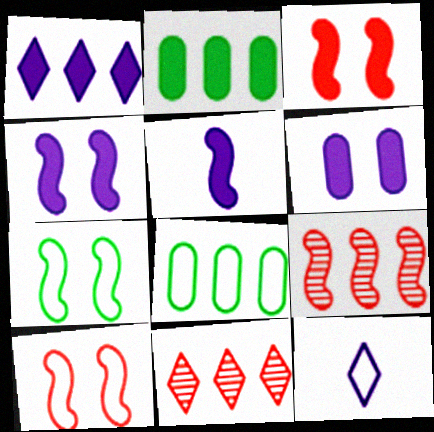[[1, 5, 6], 
[1, 8, 9], 
[5, 7, 9], 
[8, 10, 12]]